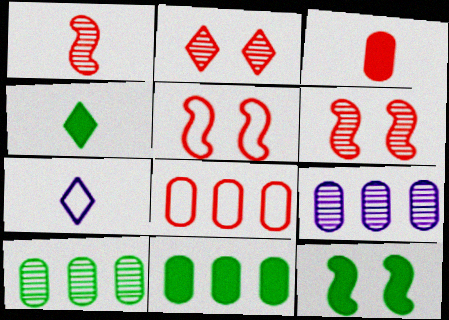[[4, 5, 9], 
[4, 11, 12], 
[6, 7, 11], 
[8, 9, 11]]